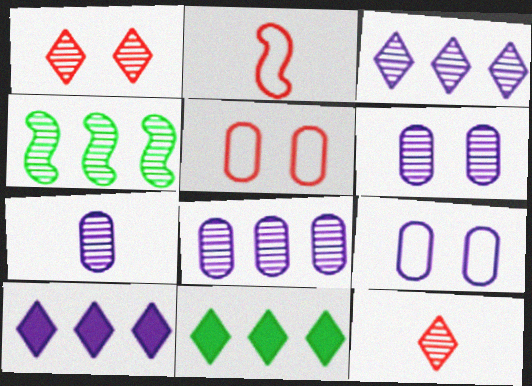[[1, 4, 7], 
[2, 6, 11], 
[4, 6, 12], 
[6, 7, 8]]